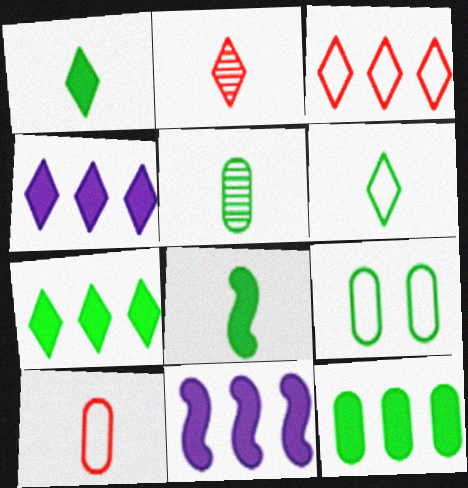[[2, 9, 11], 
[5, 6, 8], 
[5, 9, 12]]